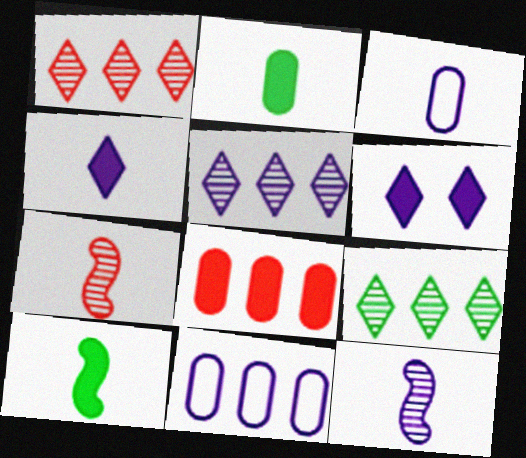[[1, 5, 9], 
[3, 4, 12], 
[6, 8, 10], 
[6, 11, 12]]